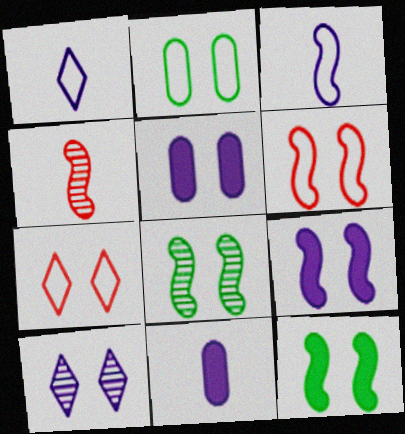[[5, 7, 8], 
[6, 8, 9]]